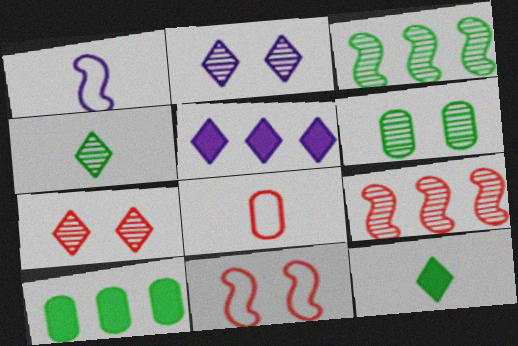[[1, 7, 10], 
[3, 4, 6]]